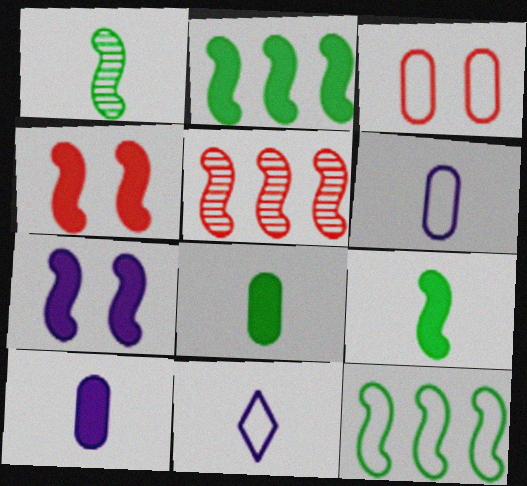[[3, 11, 12]]